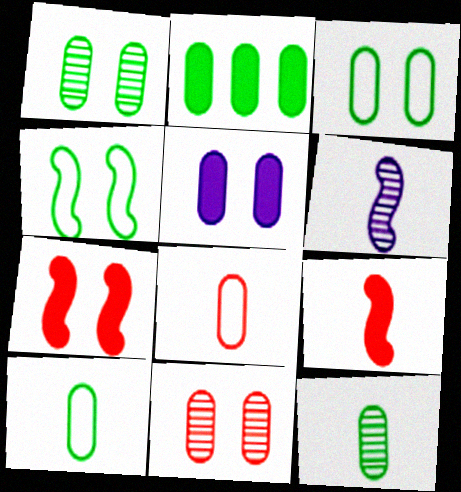[[1, 2, 10], 
[2, 3, 12], 
[3, 5, 11]]